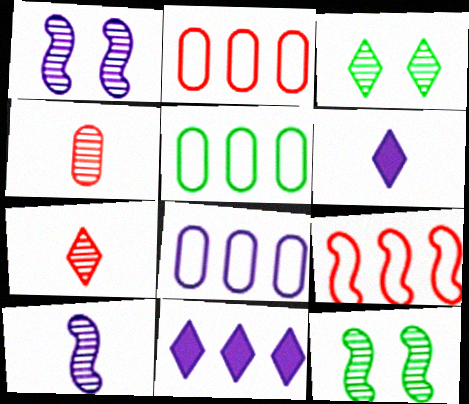[[1, 6, 8], 
[2, 5, 8], 
[2, 6, 12]]